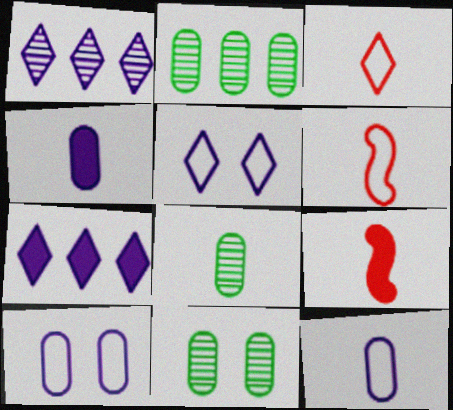[[2, 5, 9], 
[2, 8, 11], 
[6, 7, 11]]